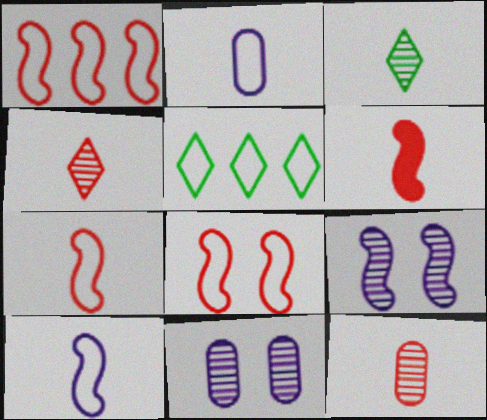[[1, 7, 8], 
[2, 3, 6], 
[2, 5, 8], 
[5, 6, 11]]